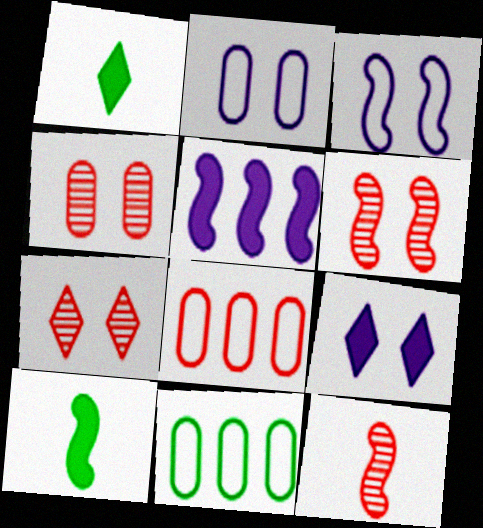[[4, 6, 7], 
[9, 11, 12]]